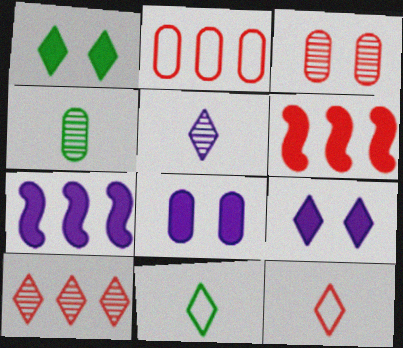[[2, 4, 8], 
[2, 6, 10], 
[3, 6, 12], 
[3, 7, 11], 
[9, 10, 11]]